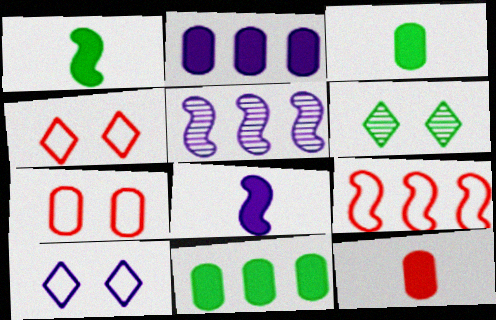[[3, 4, 5]]